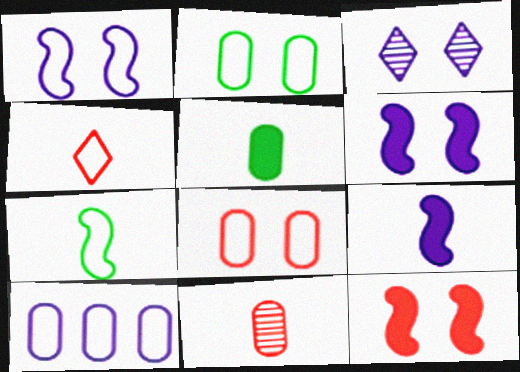[[2, 3, 12], 
[3, 9, 10]]